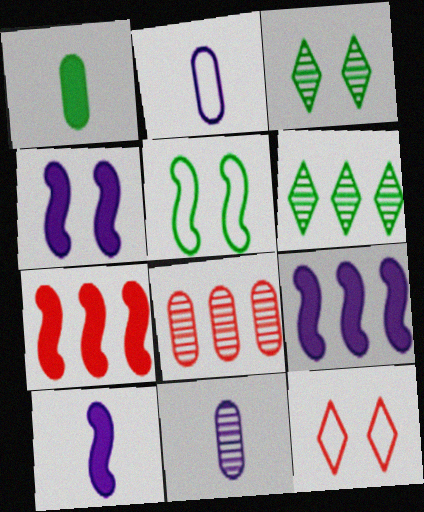[[1, 5, 6], 
[2, 3, 7], 
[4, 9, 10]]